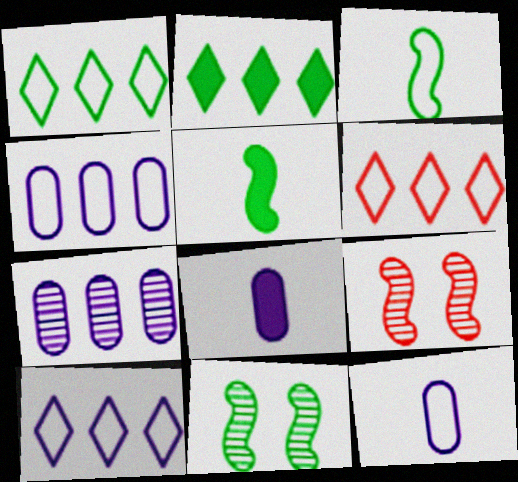[[1, 6, 10], 
[1, 8, 9], 
[2, 9, 12], 
[6, 8, 11]]